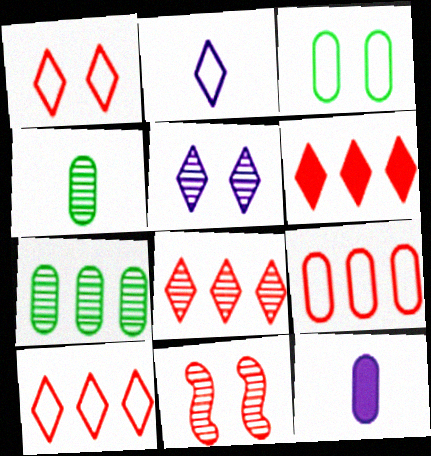[[6, 8, 10]]